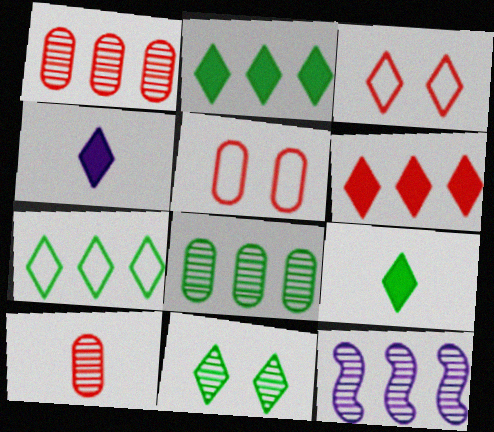[[5, 9, 12], 
[7, 9, 11], 
[10, 11, 12]]